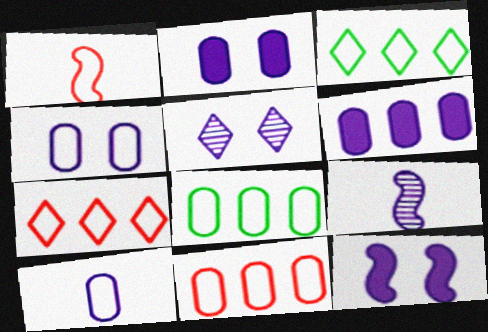[[1, 3, 4], 
[4, 5, 12]]